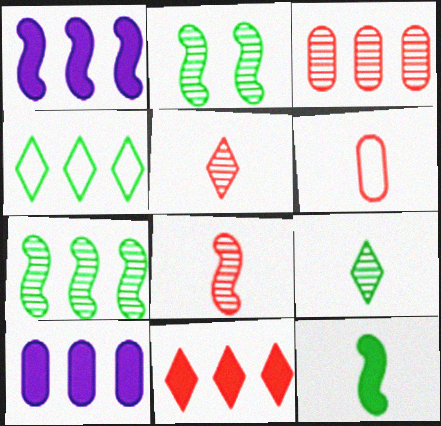[[1, 3, 4]]